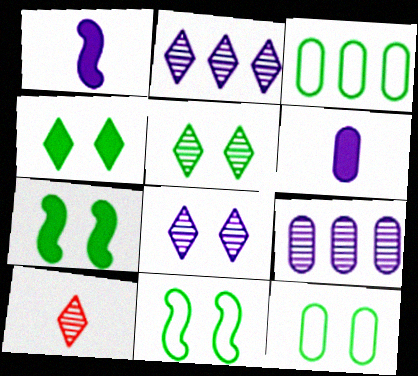[[2, 5, 10], 
[5, 7, 12]]